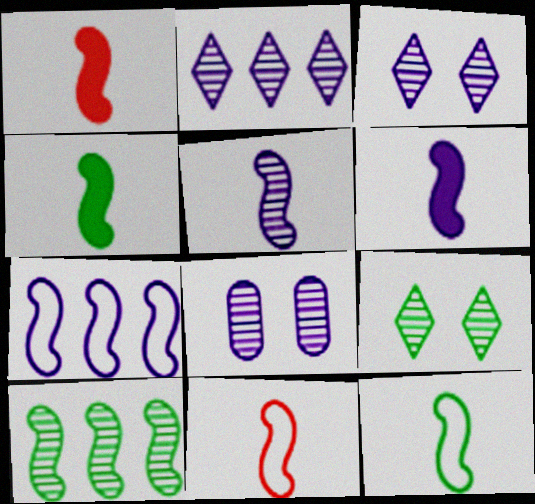[[1, 4, 6], 
[1, 5, 12], 
[2, 5, 8], 
[4, 5, 11]]